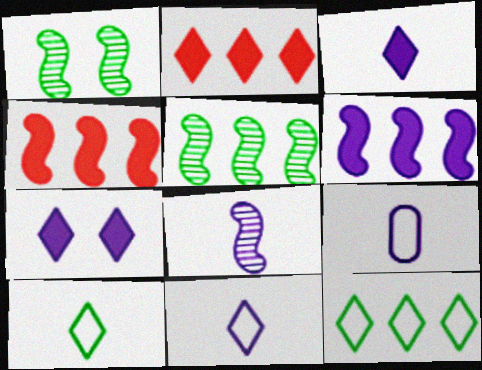[[1, 2, 9], 
[3, 8, 9]]